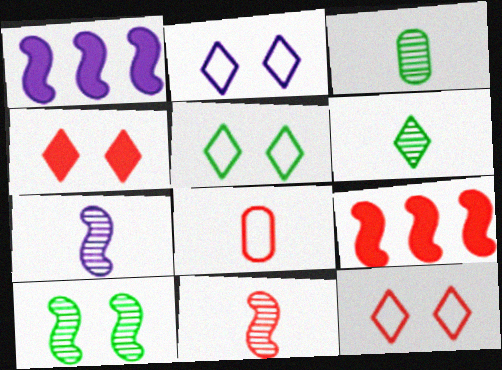[[1, 3, 12], 
[2, 3, 9], 
[2, 5, 12]]